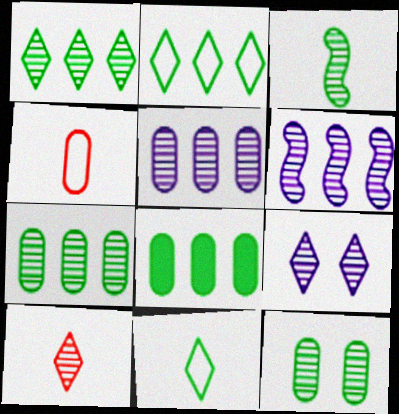[[1, 3, 12], 
[1, 9, 10], 
[6, 10, 12]]